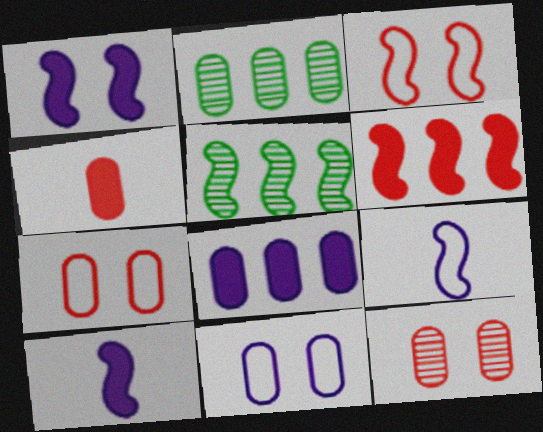[[2, 4, 11], 
[3, 5, 10]]